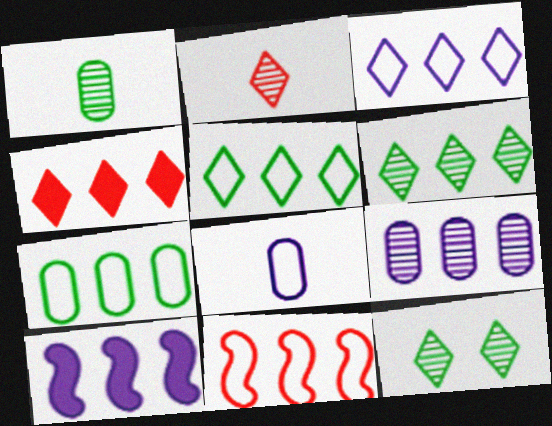[[3, 4, 6], 
[3, 7, 11], 
[3, 9, 10]]